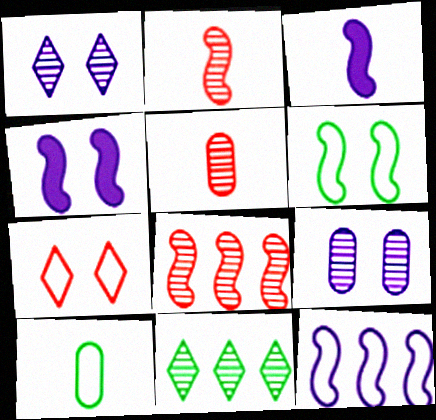[[2, 9, 11], 
[3, 6, 8], 
[7, 10, 12]]